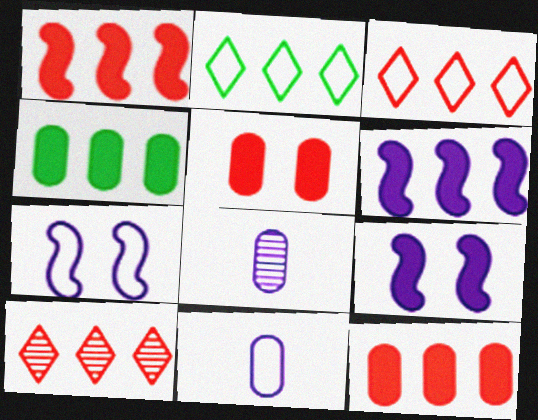[]